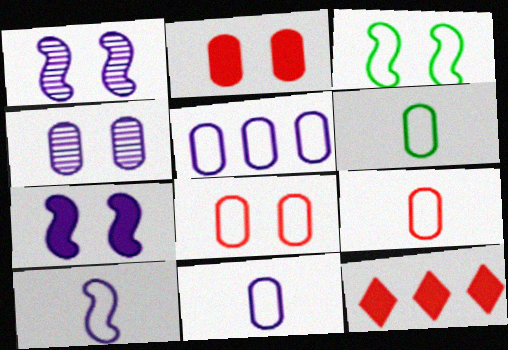[[1, 6, 12], 
[5, 6, 8], 
[6, 9, 11]]